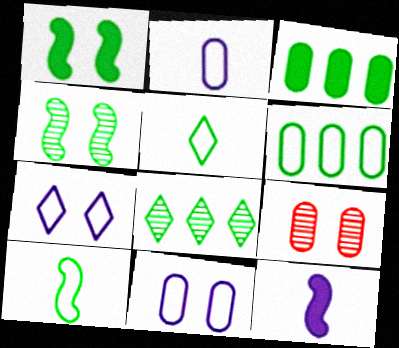[[1, 7, 9], 
[2, 3, 9], 
[3, 4, 5]]